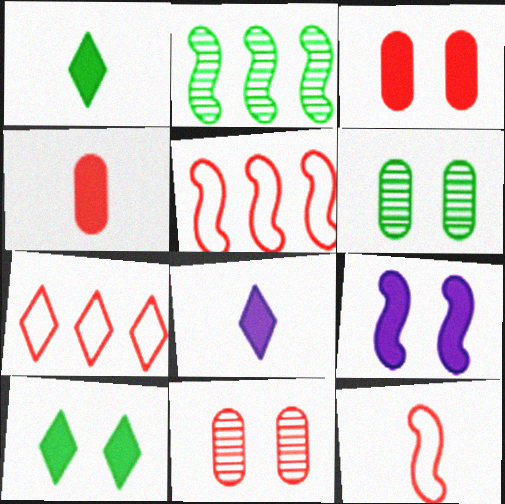[[2, 9, 12], 
[3, 9, 10], 
[5, 6, 8]]